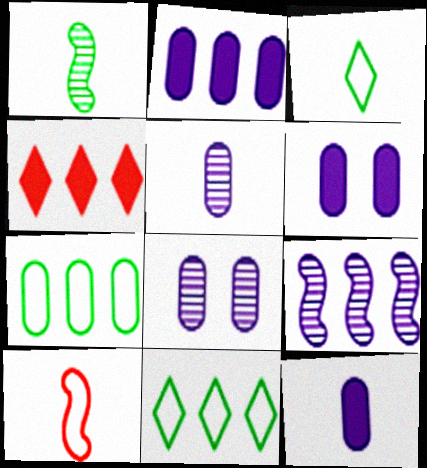[[2, 6, 12], 
[4, 7, 9]]